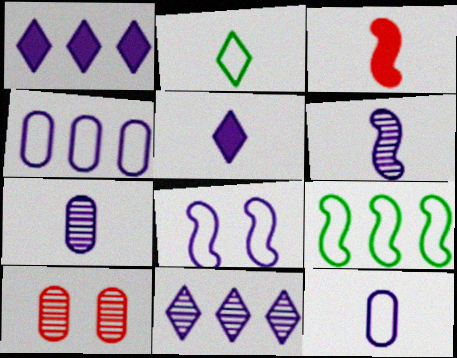[[1, 7, 8], 
[2, 3, 7], 
[5, 6, 12], 
[5, 9, 10]]